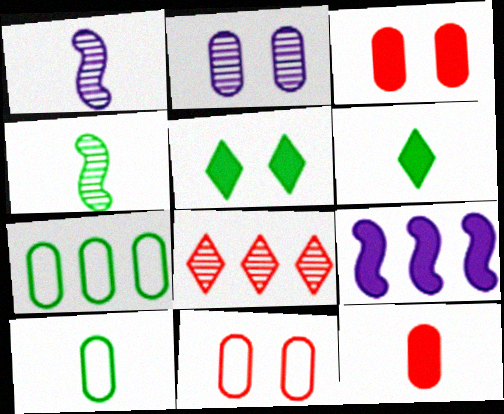[[2, 4, 8], 
[2, 7, 12], 
[3, 6, 9], 
[4, 5, 7], 
[4, 6, 10], 
[5, 9, 12], 
[7, 8, 9]]